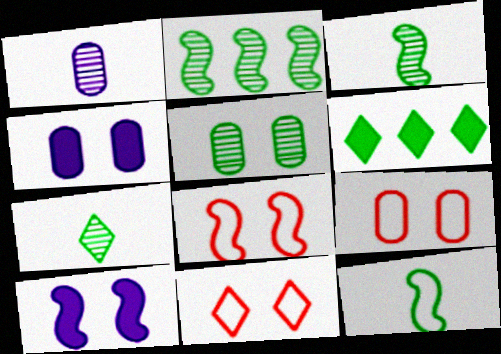[[1, 6, 8], 
[2, 5, 7], 
[4, 5, 9], 
[5, 6, 12], 
[5, 10, 11], 
[8, 9, 11]]